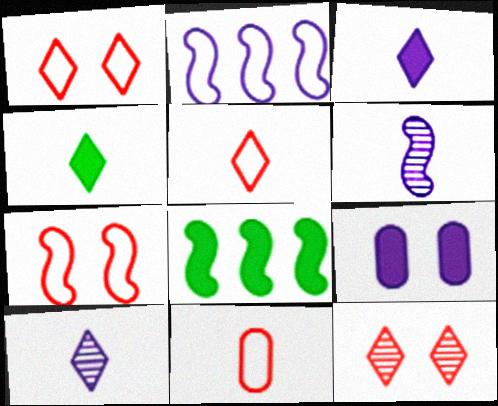[[2, 9, 10], 
[4, 5, 10], 
[4, 6, 11], 
[6, 7, 8]]